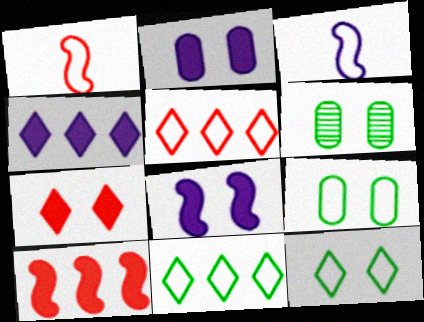[[1, 4, 6], 
[3, 5, 9]]